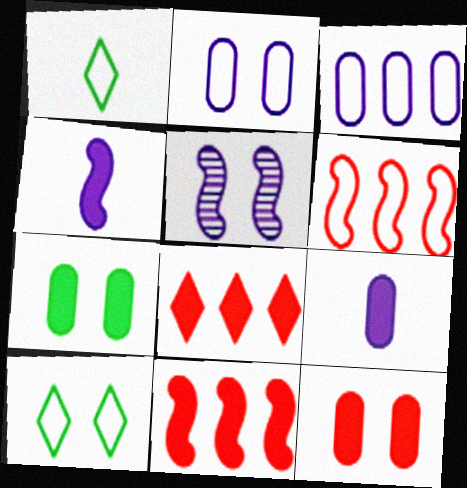[[1, 2, 6], 
[4, 7, 8], 
[5, 10, 12]]